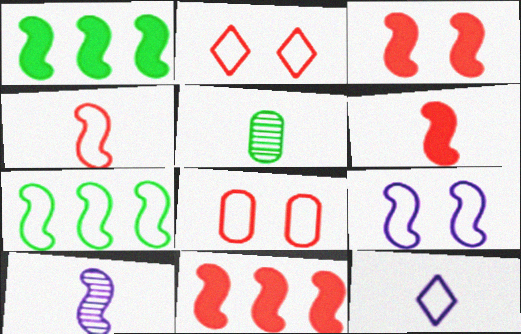[[3, 6, 11], 
[3, 7, 10], 
[4, 7, 9], 
[5, 6, 12], 
[7, 8, 12]]